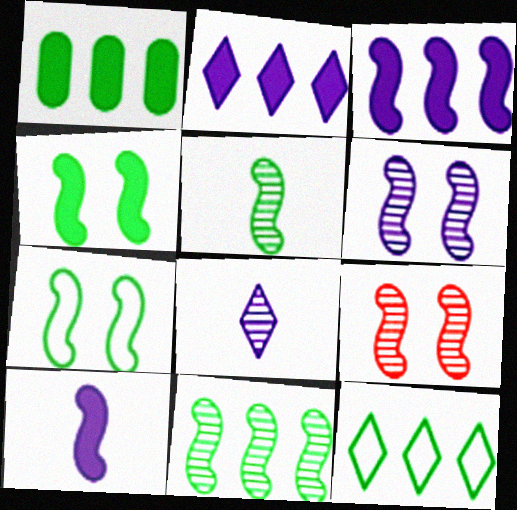[[1, 11, 12]]